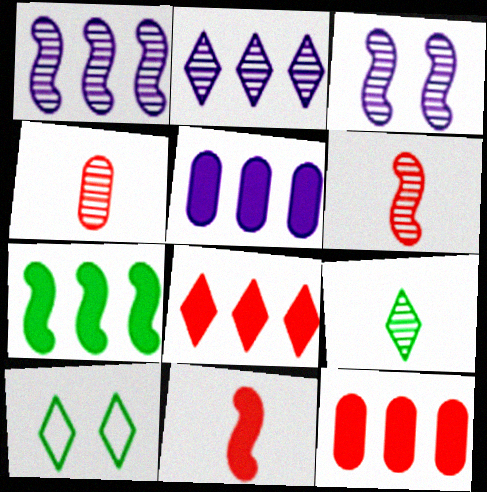[[5, 6, 10], 
[5, 7, 8]]